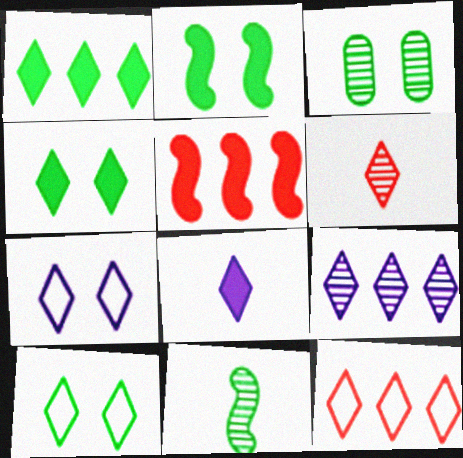[[1, 6, 7], 
[1, 9, 12], 
[2, 3, 10], 
[7, 8, 9]]